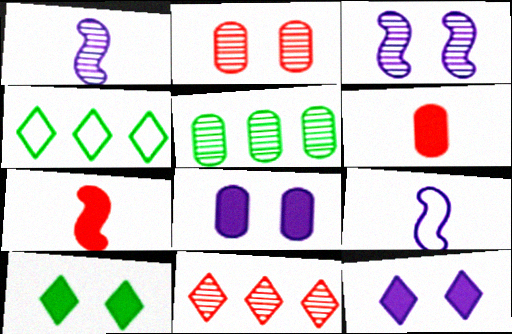[[3, 4, 6]]